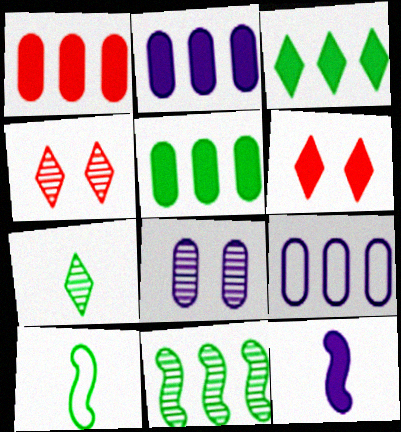[[1, 2, 5], 
[2, 4, 10], 
[5, 6, 12]]